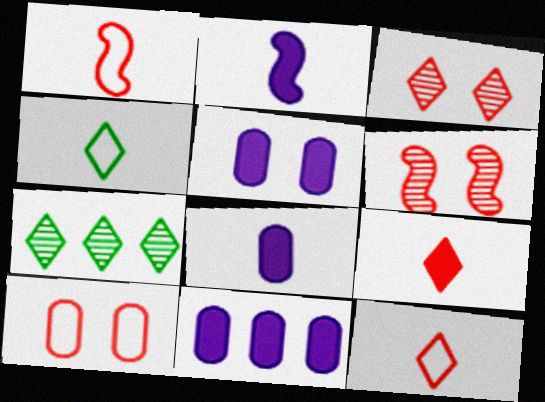[[1, 5, 7], 
[2, 7, 10], 
[4, 6, 11], 
[5, 8, 11]]